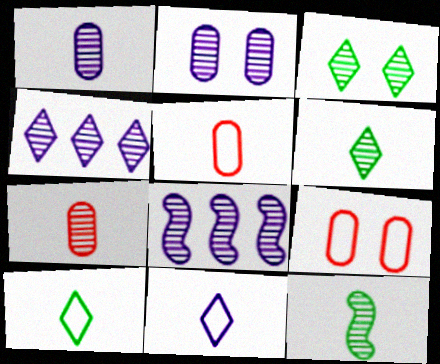[[3, 7, 8]]